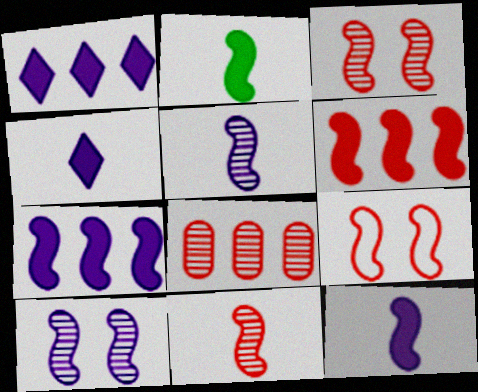[[6, 9, 11]]